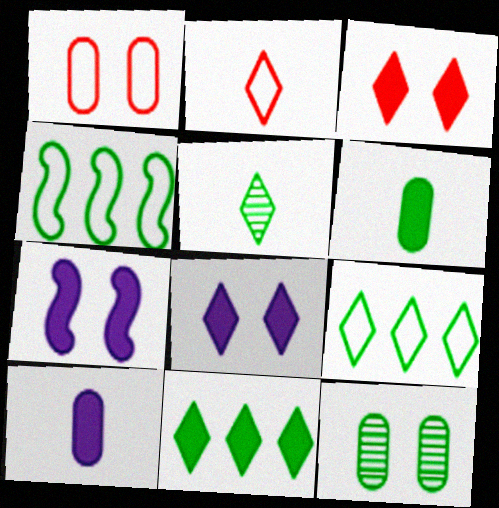[]